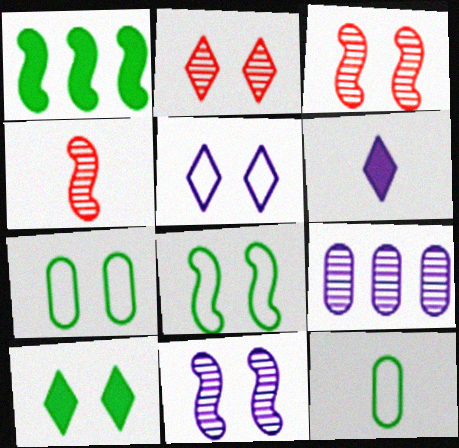[[2, 5, 10], 
[4, 6, 12]]